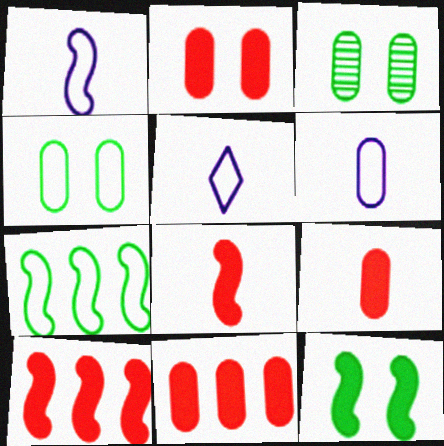[[1, 5, 6], 
[2, 9, 11], 
[3, 5, 10], 
[3, 6, 11]]